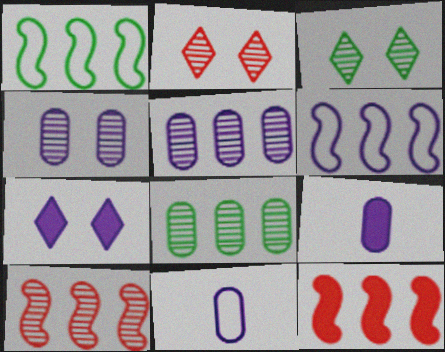[[1, 2, 9], 
[3, 11, 12]]